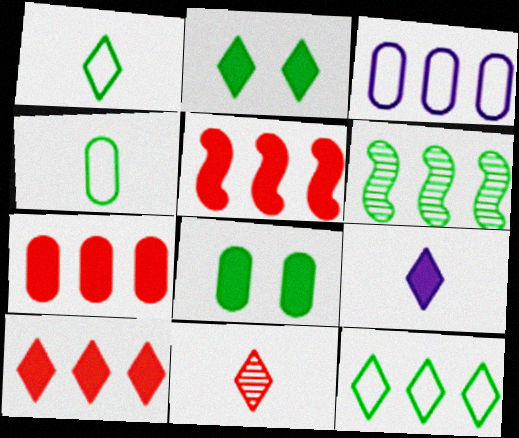[[1, 6, 8], 
[1, 9, 11], 
[2, 4, 6], 
[2, 9, 10], 
[3, 6, 10], 
[5, 7, 10], 
[5, 8, 9]]